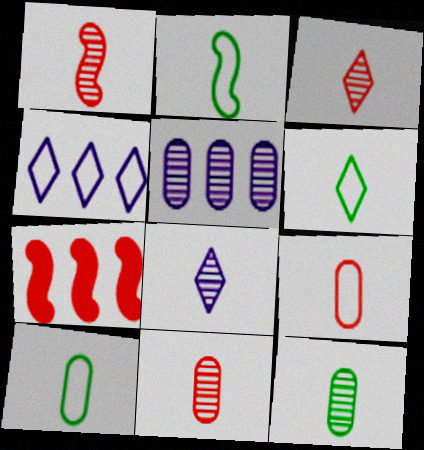[[1, 3, 11], 
[1, 8, 12], 
[2, 6, 10]]